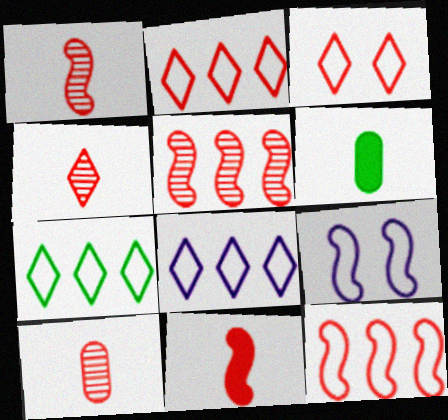[[1, 4, 10], 
[2, 7, 8]]